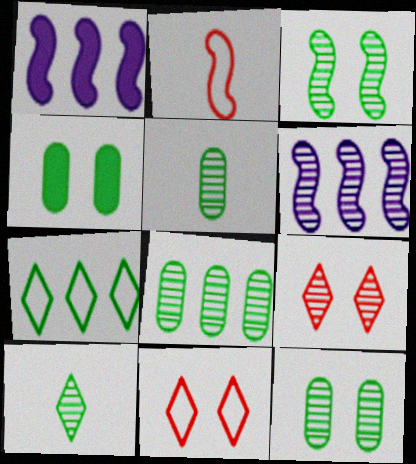[[1, 2, 3], 
[1, 5, 11], 
[3, 8, 10], 
[5, 6, 9], 
[5, 8, 12]]